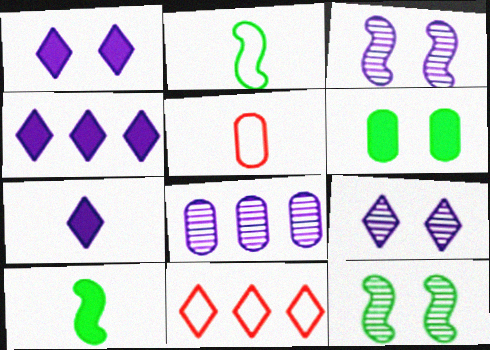[[1, 4, 7], 
[4, 5, 12], 
[5, 6, 8]]